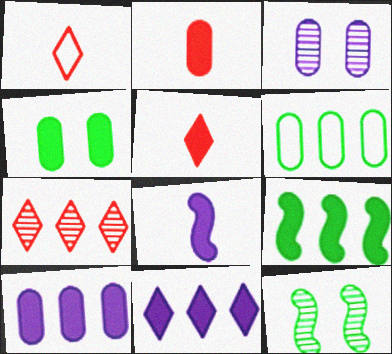[[1, 3, 9], 
[1, 10, 12], 
[2, 3, 6], 
[2, 4, 10]]